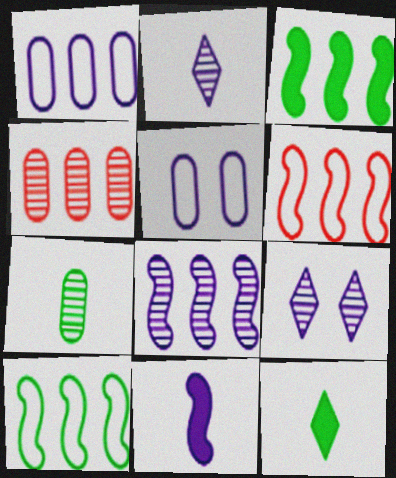[[1, 9, 11], 
[3, 6, 8]]